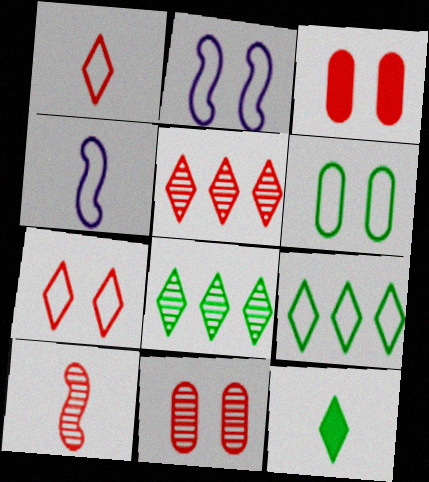[[2, 6, 7], 
[3, 4, 8], 
[5, 10, 11]]